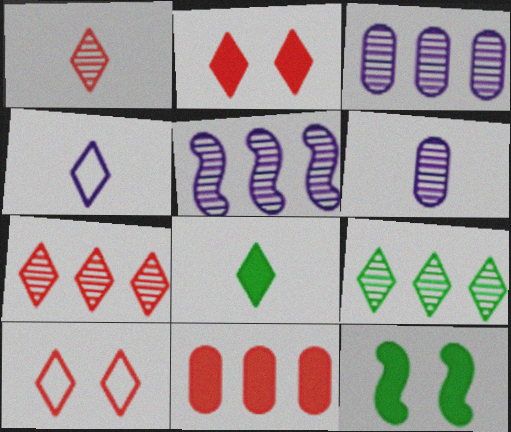[[1, 4, 8], 
[2, 4, 9]]